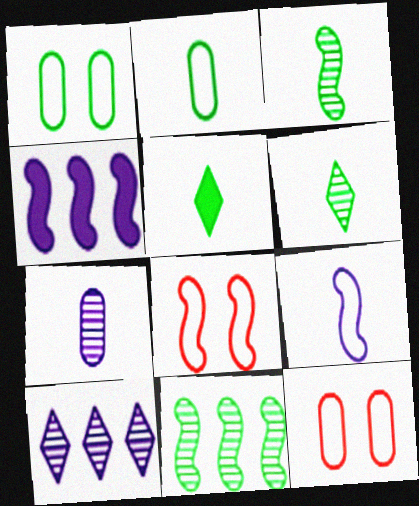[[1, 5, 11], 
[2, 3, 5], 
[3, 4, 8], 
[4, 6, 12]]